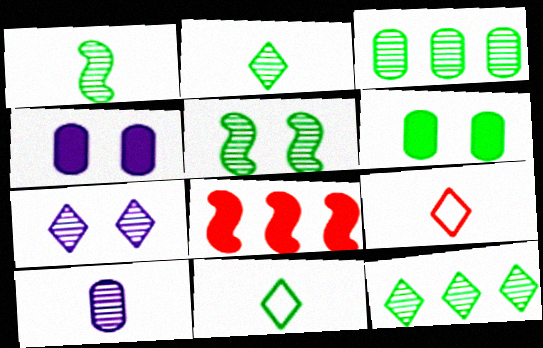[[2, 3, 5]]